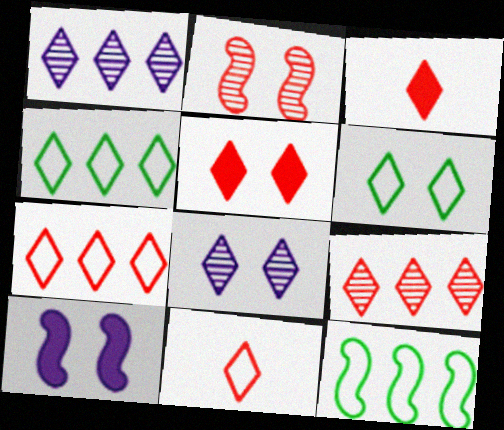[[1, 3, 6], 
[3, 4, 8], 
[5, 6, 8], 
[5, 9, 11]]